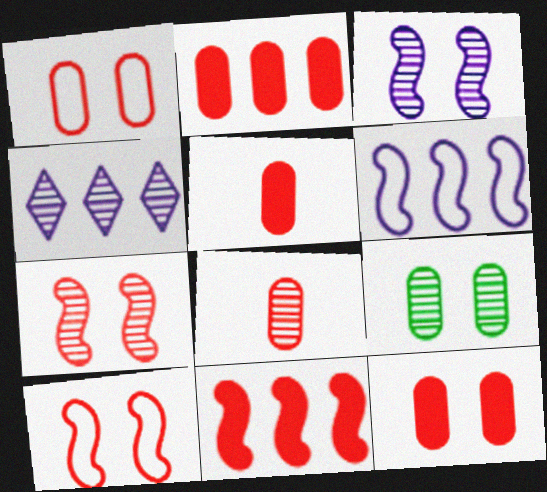[[1, 2, 8], 
[2, 5, 12]]